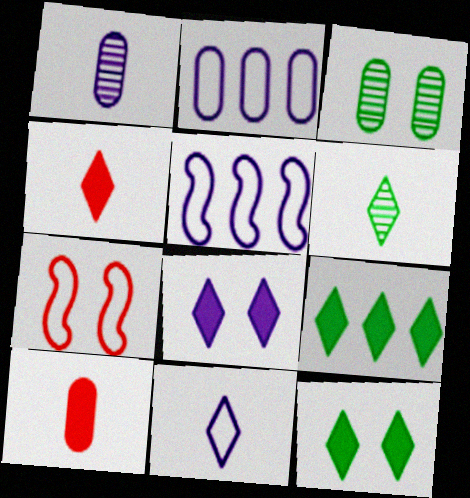[[1, 5, 8], 
[1, 7, 9], 
[2, 3, 10], 
[3, 4, 5], 
[3, 7, 8], 
[4, 6, 11], 
[4, 8, 9]]